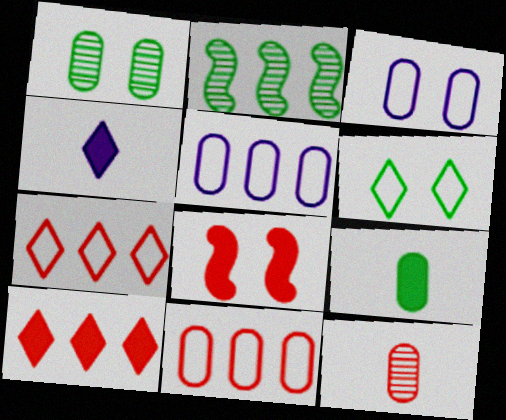[[2, 5, 10], 
[2, 6, 9], 
[7, 8, 12]]